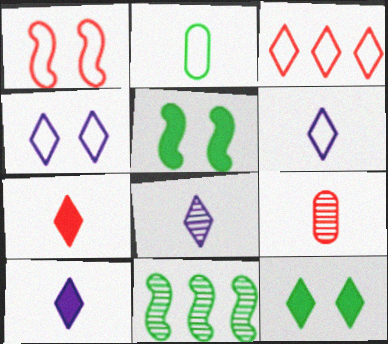[[2, 11, 12], 
[3, 8, 12], 
[6, 8, 10]]